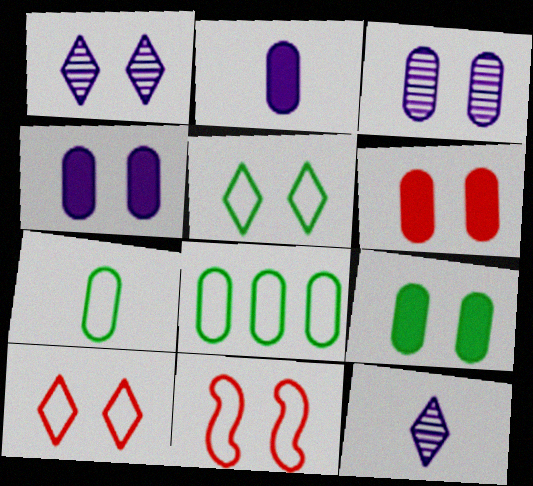[[1, 9, 11], 
[4, 6, 9]]